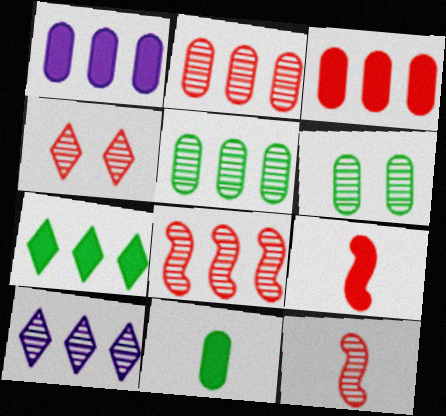[[2, 4, 12], 
[5, 8, 10], 
[6, 10, 12]]